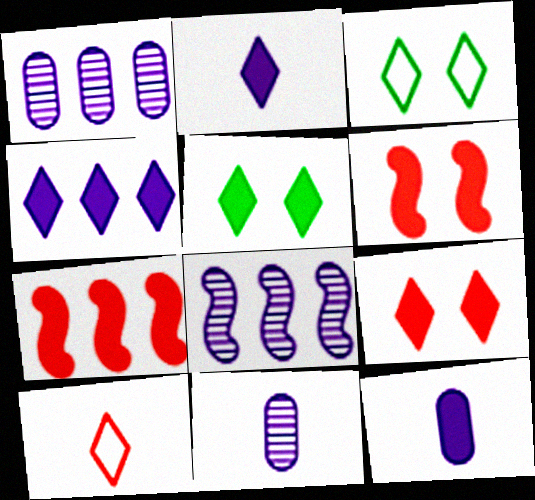[[3, 7, 11], 
[5, 7, 12]]